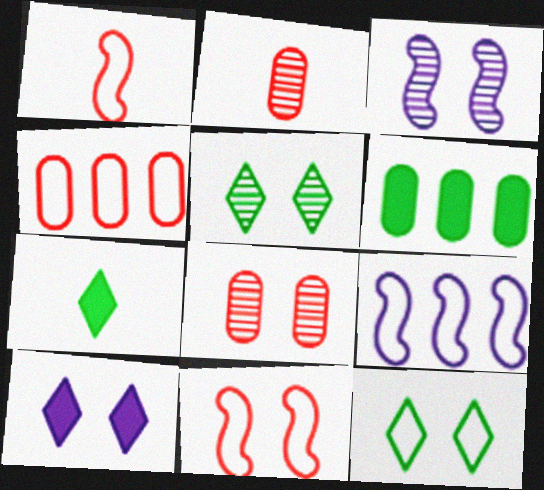[[3, 4, 7], 
[3, 5, 8], 
[7, 8, 9]]